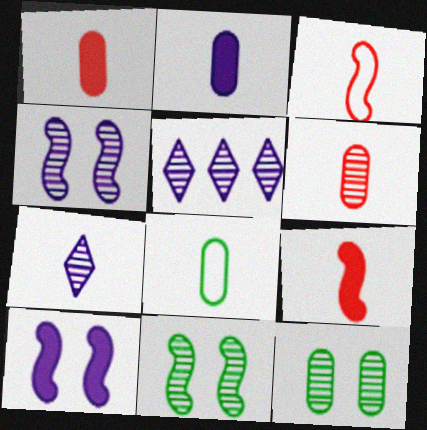[[2, 6, 8], 
[5, 6, 11], 
[7, 8, 9]]